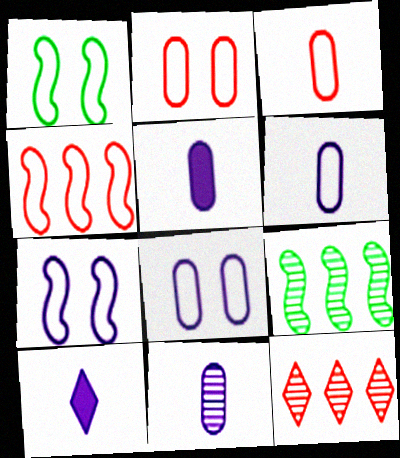[[1, 5, 12], 
[2, 9, 10], 
[5, 6, 11]]